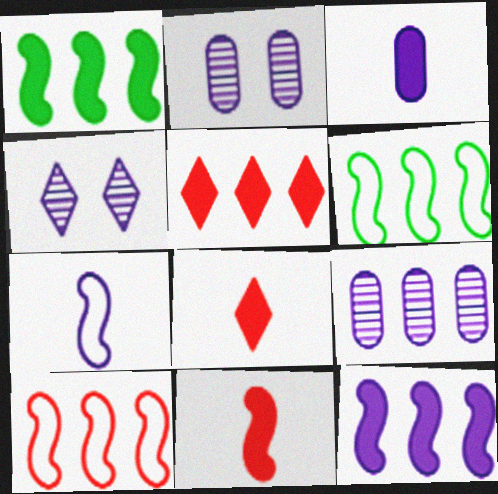[[2, 6, 8], 
[5, 6, 9]]